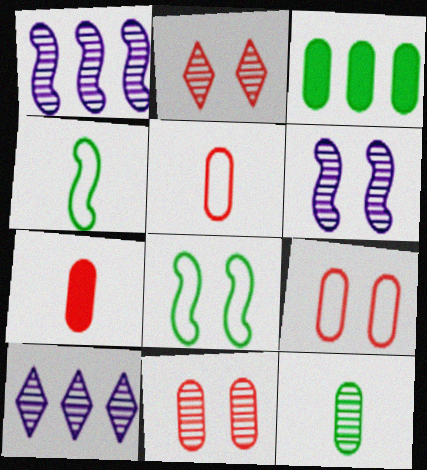[[1, 2, 12], 
[7, 8, 10]]